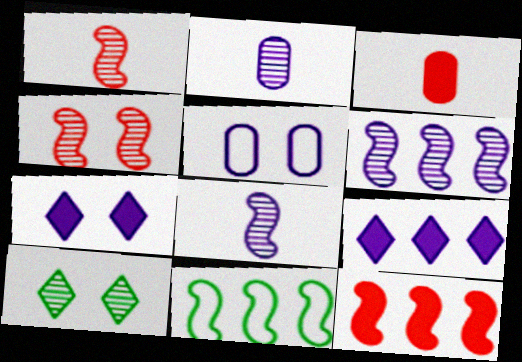[[5, 8, 9], 
[6, 11, 12]]